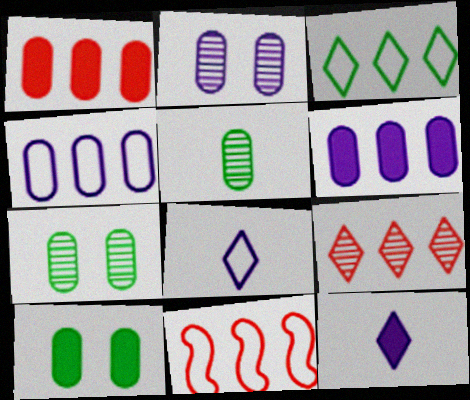[[1, 9, 11], 
[3, 4, 11], 
[7, 11, 12]]